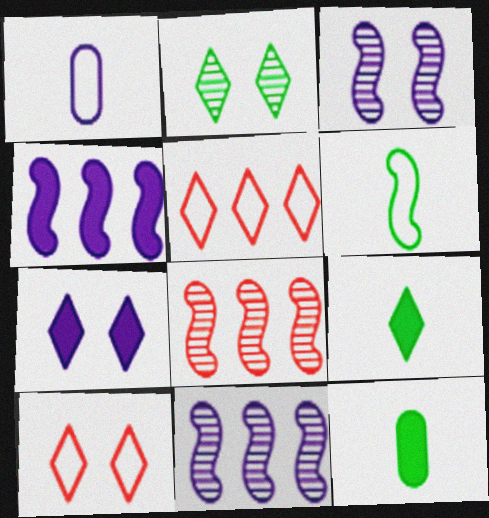[[1, 7, 11], 
[2, 7, 10], 
[3, 5, 12], 
[10, 11, 12]]